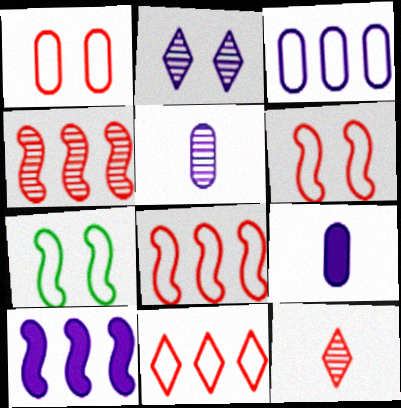[]